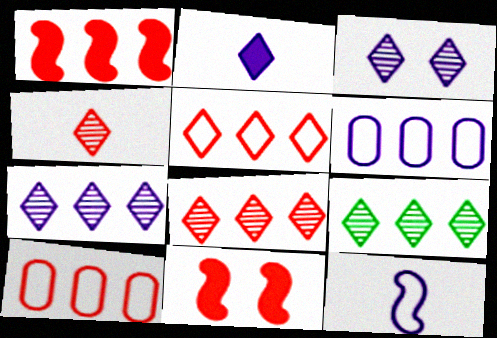[[1, 6, 9], 
[1, 8, 10], 
[3, 4, 9], 
[4, 10, 11], 
[7, 8, 9]]